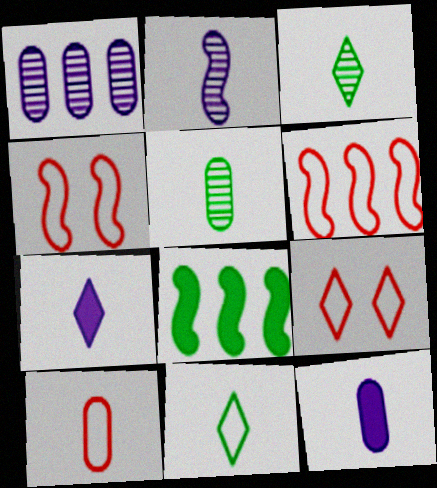[[2, 4, 8], 
[5, 10, 12], 
[6, 9, 10]]